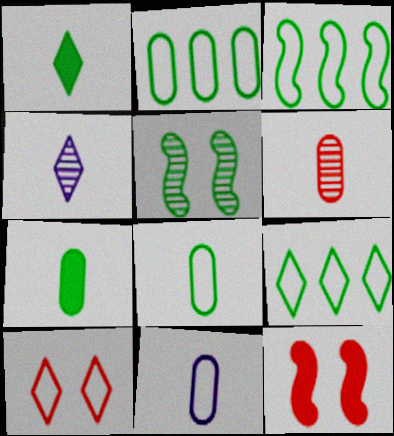[[1, 2, 5], 
[2, 3, 9], 
[2, 4, 12], 
[3, 10, 11], 
[5, 7, 9], 
[6, 7, 11]]